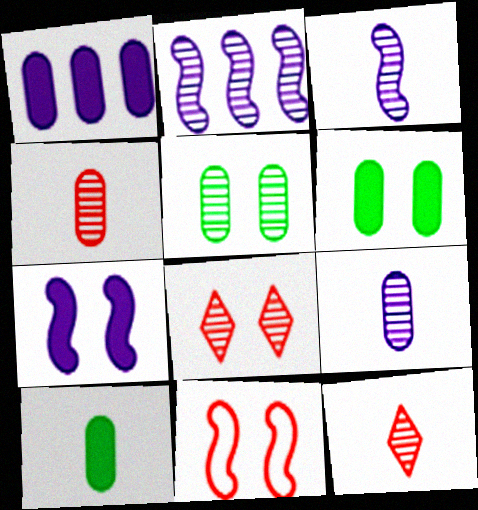[[2, 5, 12]]